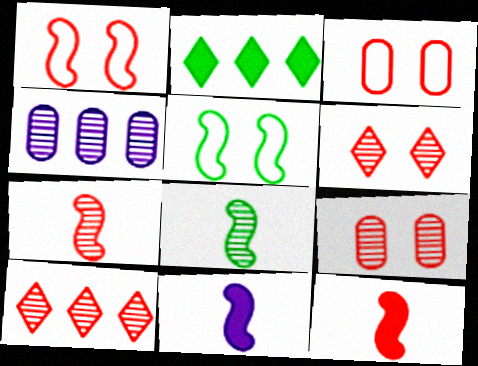[[3, 10, 12], 
[4, 6, 8], 
[7, 9, 10]]